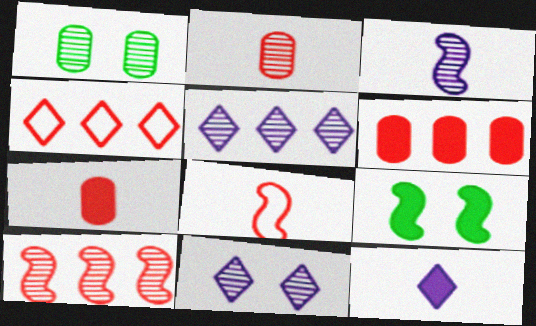[[4, 6, 10], 
[6, 9, 12]]